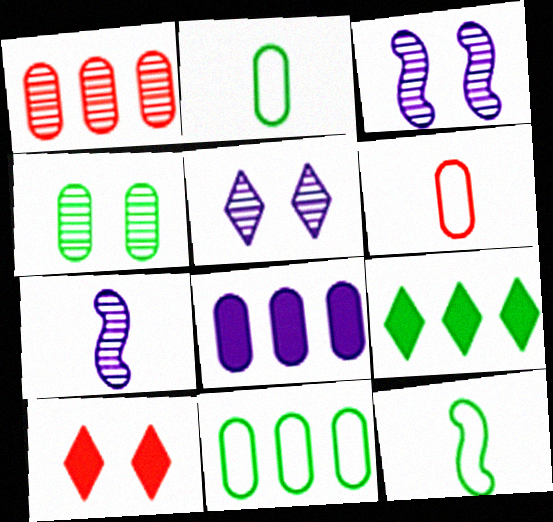[[1, 8, 11], 
[3, 6, 9], 
[4, 6, 8], 
[4, 9, 12], 
[7, 10, 11]]